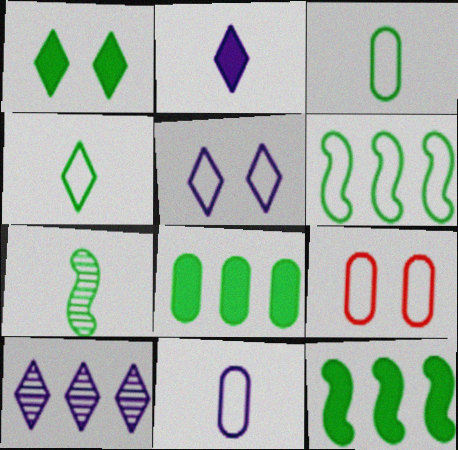[[2, 5, 10]]